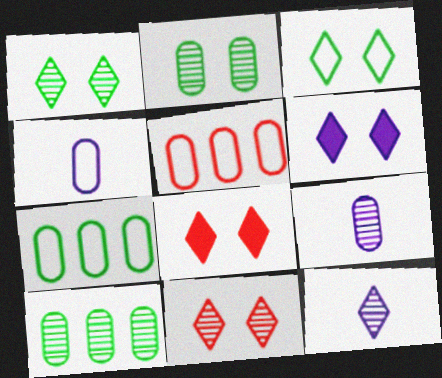[[3, 6, 11]]